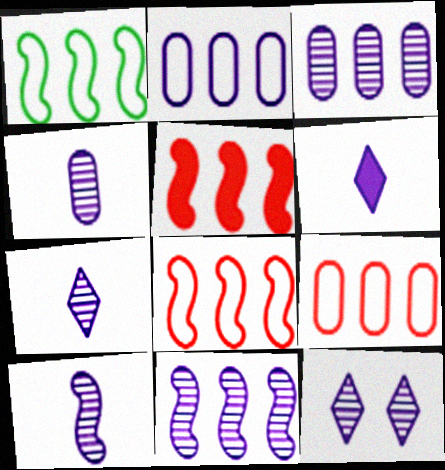[[1, 5, 11], 
[3, 10, 12], 
[4, 7, 10], 
[4, 11, 12]]